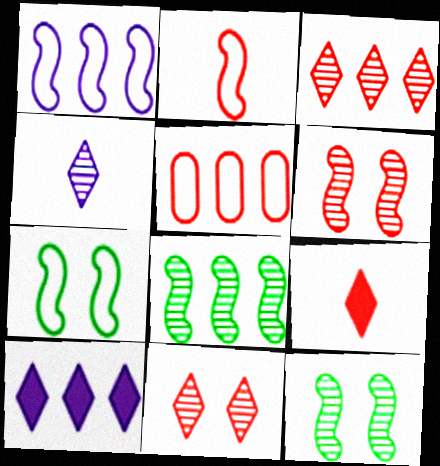[[1, 2, 7], 
[5, 6, 9], 
[5, 8, 10]]